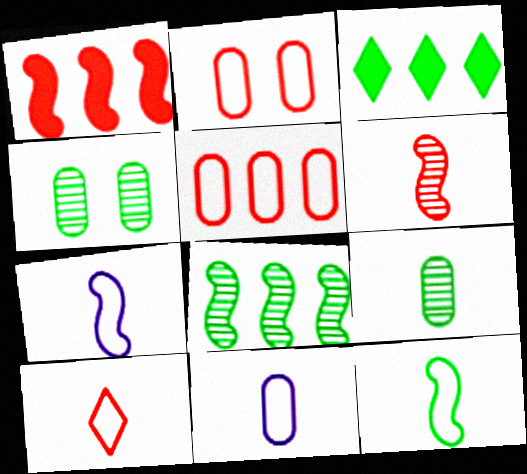[[3, 4, 12], 
[10, 11, 12]]